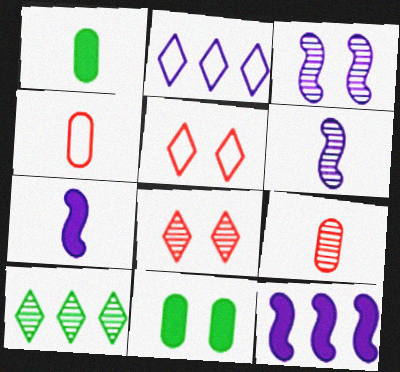[[3, 5, 11], 
[3, 9, 10]]